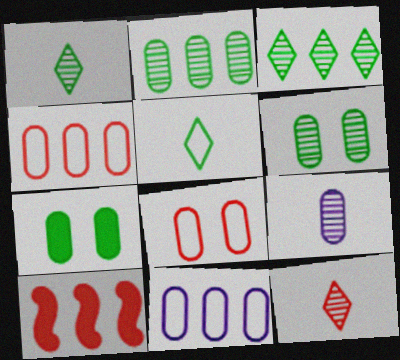[[3, 10, 11], 
[4, 7, 9], 
[8, 10, 12]]